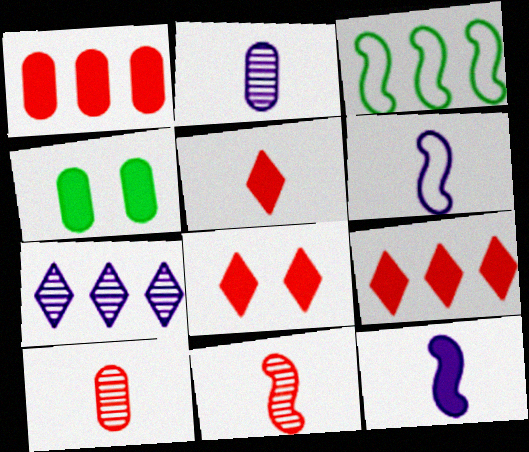[[1, 3, 7], 
[2, 3, 8], 
[4, 9, 12], 
[5, 8, 9]]